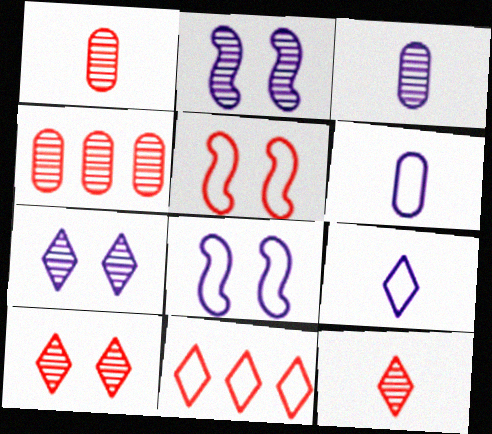[]